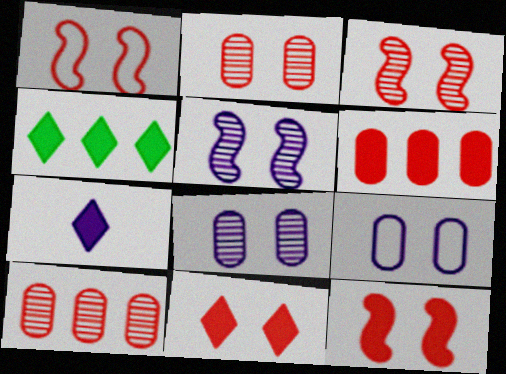[[1, 2, 11], 
[1, 3, 12], 
[4, 7, 11]]